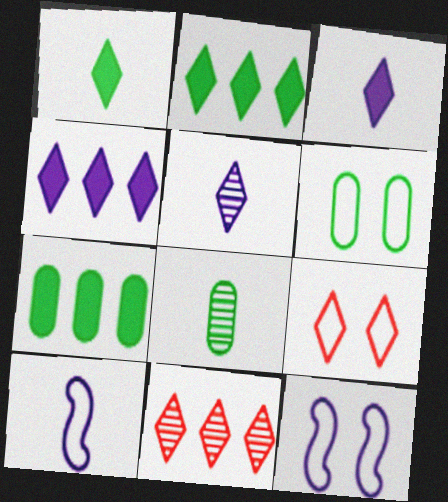[[2, 5, 9], 
[6, 7, 8], 
[6, 9, 12]]